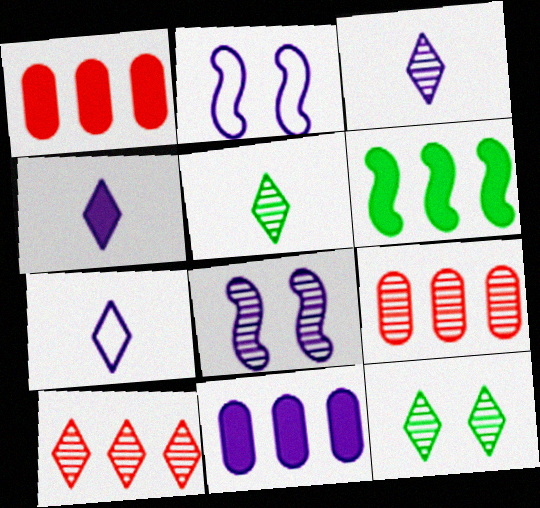[[1, 2, 5], 
[2, 3, 11], 
[3, 4, 7], 
[3, 10, 12], 
[5, 8, 9], 
[7, 8, 11]]